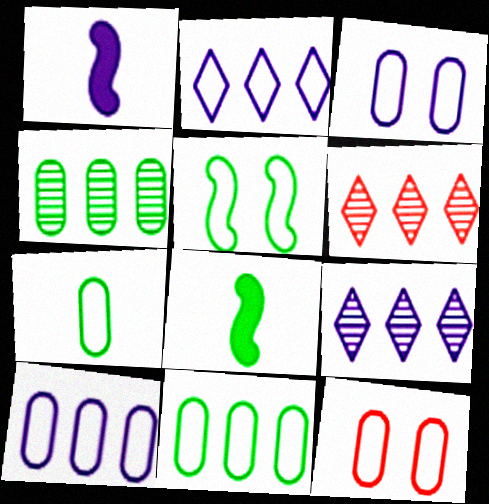[[1, 3, 9], 
[3, 6, 8], 
[7, 10, 12], 
[8, 9, 12]]